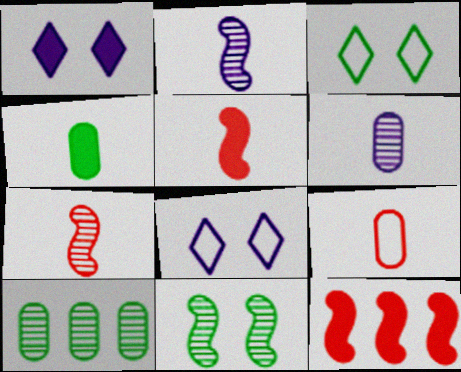[[1, 4, 12], 
[3, 6, 12], 
[4, 6, 9], 
[5, 8, 10]]